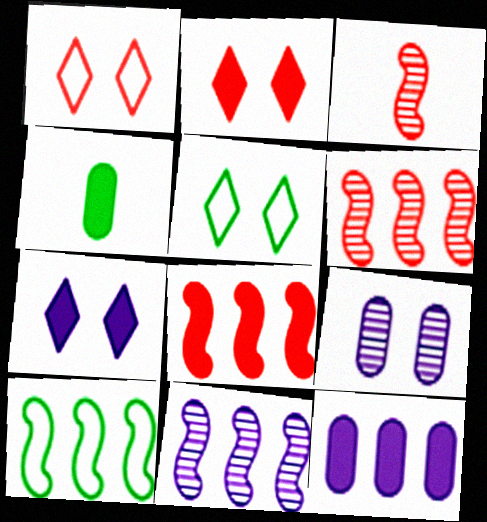[[1, 4, 11], 
[3, 5, 12], 
[4, 7, 8], 
[8, 10, 11]]